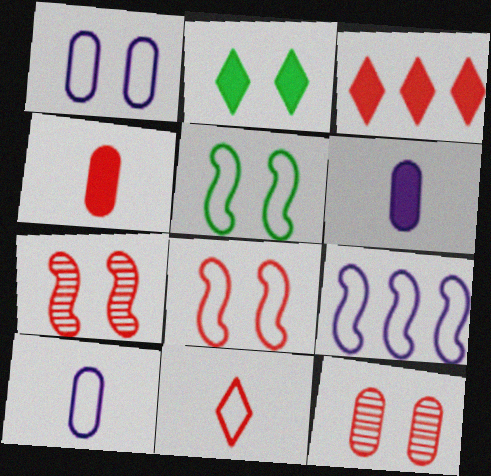[[1, 2, 7]]